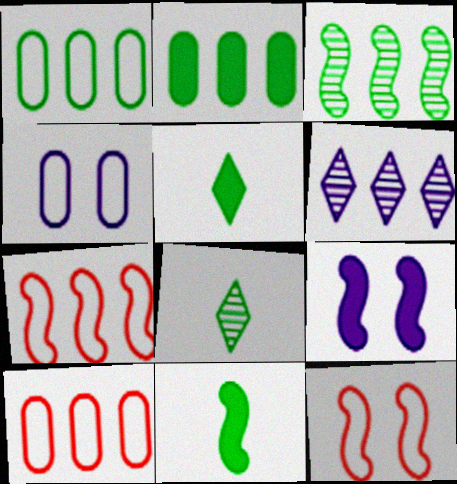[[2, 6, 7], 
[8, 9, 10]]